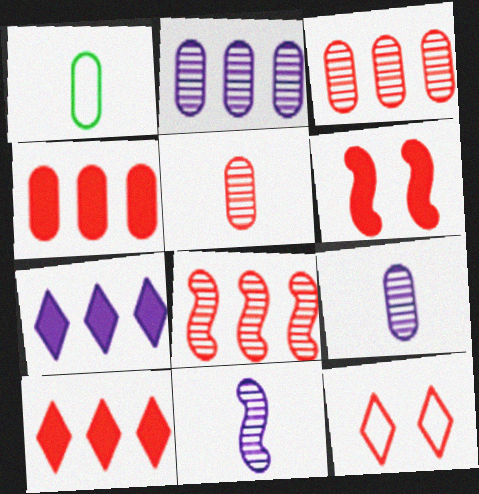[]